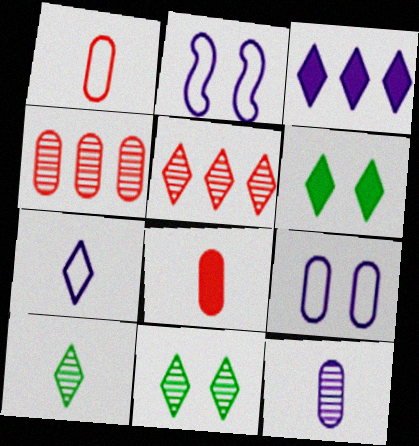[[2, 3, 12], 
[5, 6, 7]]